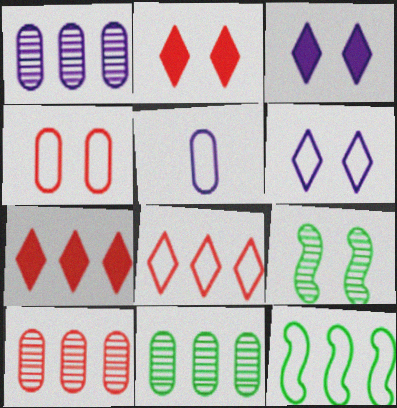[[1, 7, 12], 
[1, 10, 11], 
[3, 4, 9], 
[5, 7, 9]]